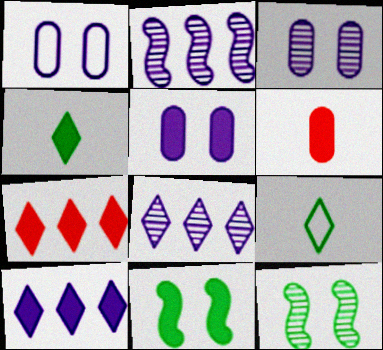[[1, 3, 5], 
[6, 10, 11]]